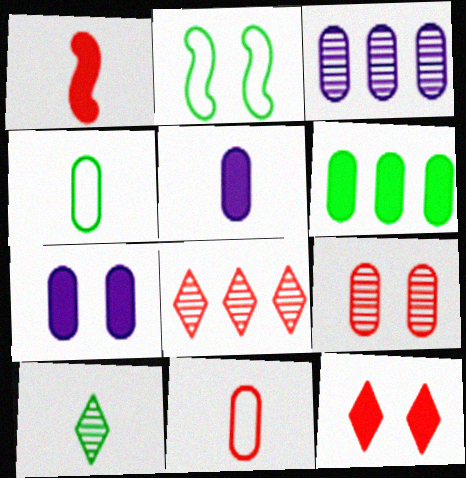[[2, 5, 8], 
[2, 6, 10]]